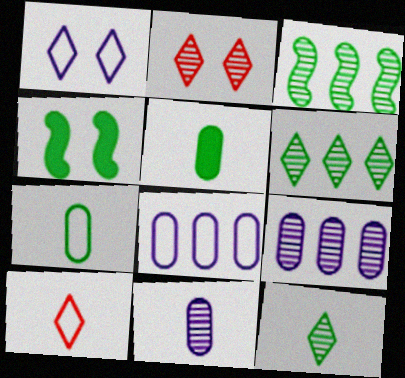[[2, 3, 11], 
[4, 6, 7], 
[4, 9, 10]]